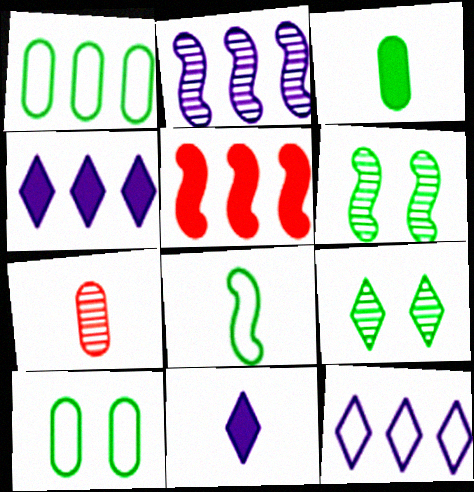[[2, 7, 9], 
[7, 8, 11]]